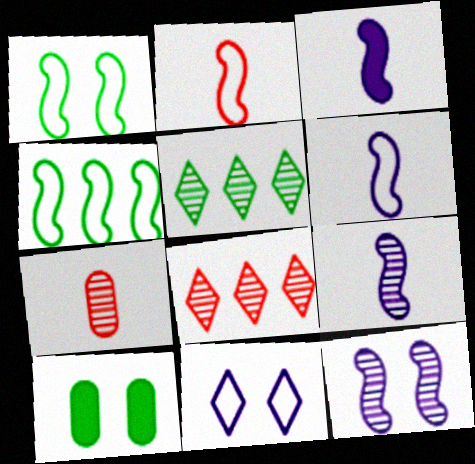[[3, 6, 9], 
[5, 7, 12], 
[6, 8, 10]]